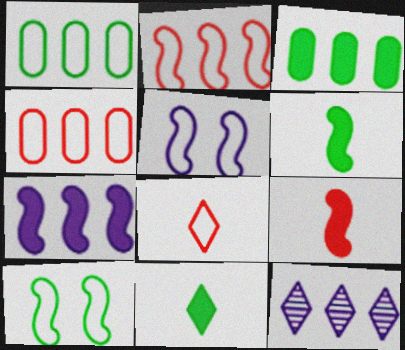[[1, 5, 8], 
[2, 3, 12]]